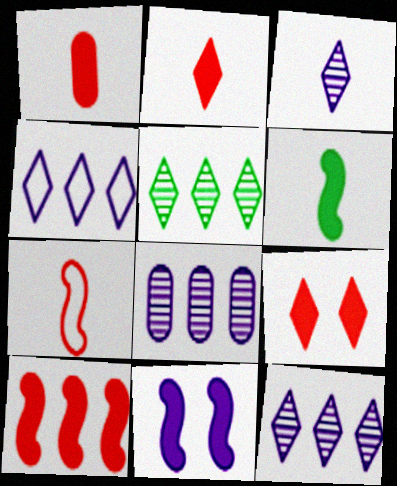[[1, 9, 10], 
[6, 10, 11]]